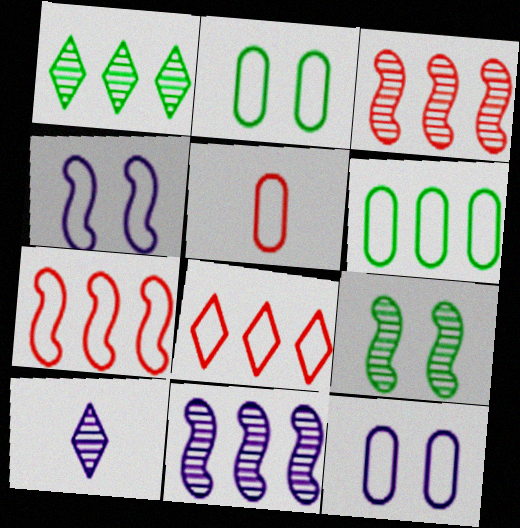[[5, 6, 12]]